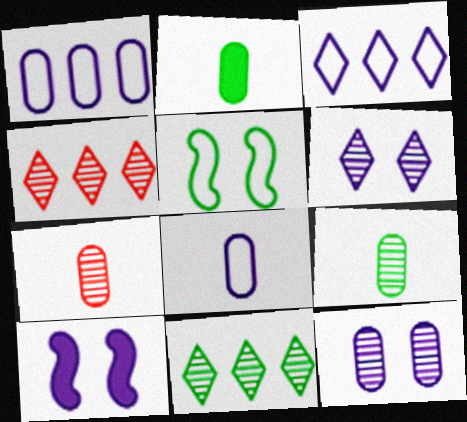[[2, 5, 11], 
[2, 7, 8]]